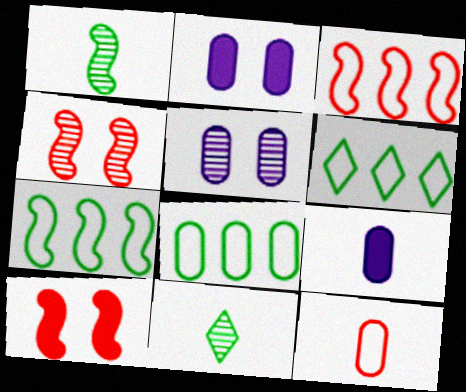[[2, 3, 11], 
[4, 6, 9], 
[6, 7, 8]]